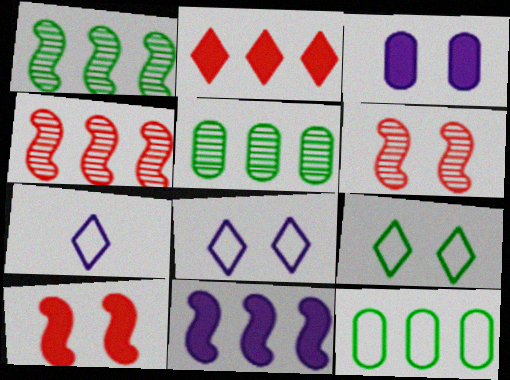[[3, 6, 9], 
[5, 7, 10]]